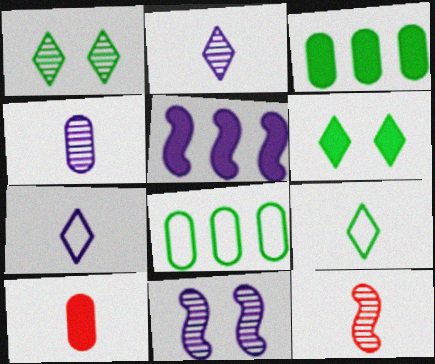[[5, 6, 10]]